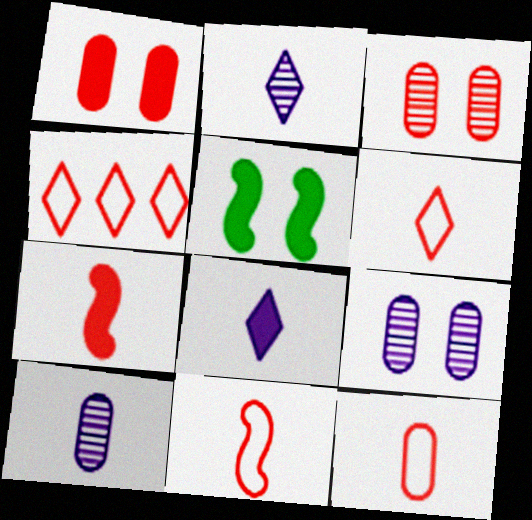[[3, 4, 7], 
[4, 5, 10], 
[6, 11, 12]]